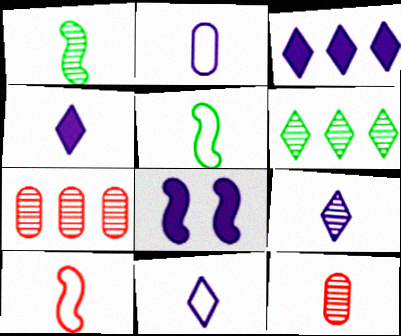[[1, 9, 12], 
[4, 5, 12], 
[4, 9, 11]]